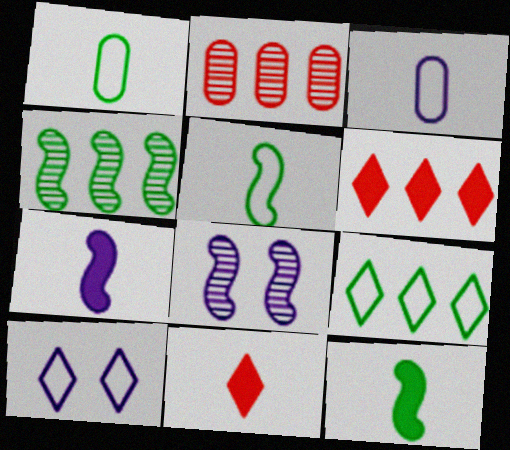[[1, 6, 8], 
[2, 10, 12]]